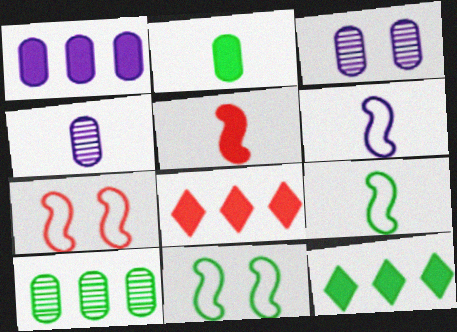[[3, 8, 9], 
[4, 7, 12], 
[4, 8, 11]]